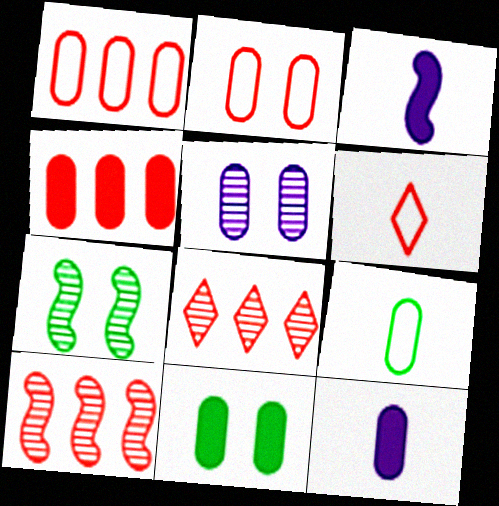[[2, 5, 11], 
[4, 5, 9], 
[4, 11, 12]]